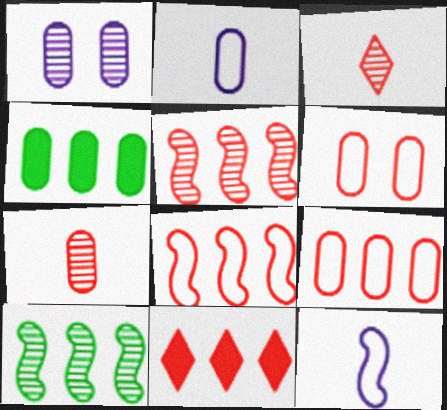[[1, 3, 10], 
[5, 9, 11]]